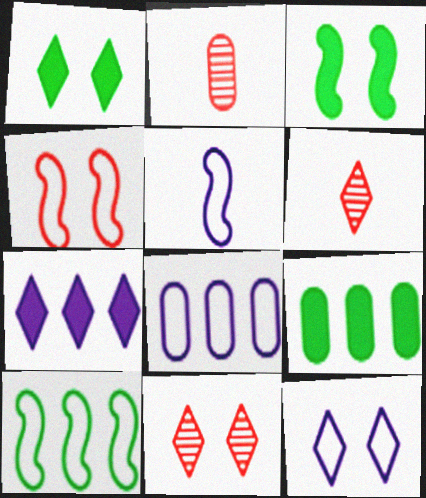[[1, 11, 12], 
[3, 6, 8], 
[4, 5, 10], 
[5, 8, 12], 
[5, 9, 11]]